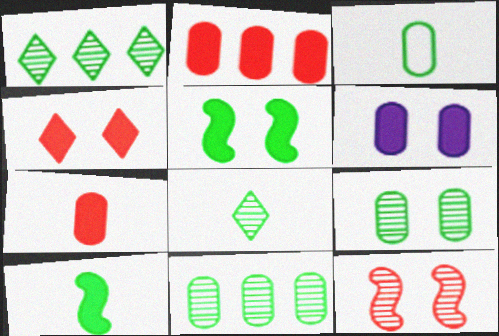[[1, 3, 5], 
[3, 8, 10], 
[4, 5, 6]]